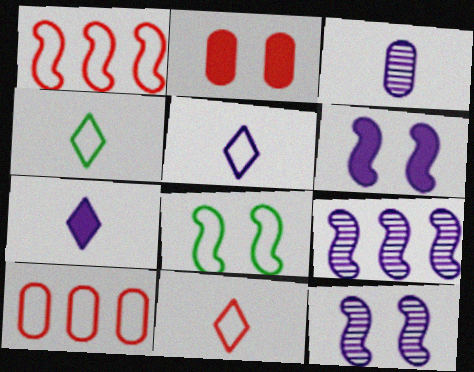[[2, 4, 9], 
[4, 5, 11], 
[5, 8, 10]]